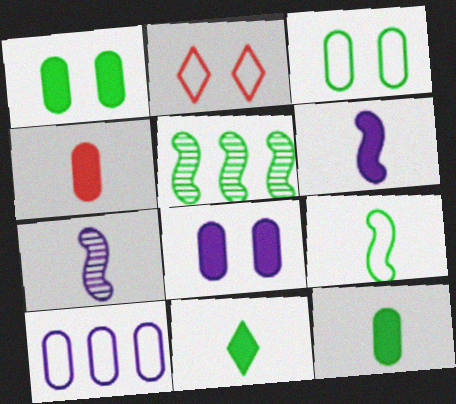[[2, 9, 10], 
[3, 5, 11], 
[4, 6, 11]]